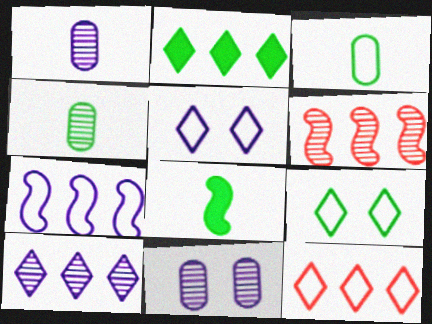[[2, 10, 12], 
[8, 11, 12]]